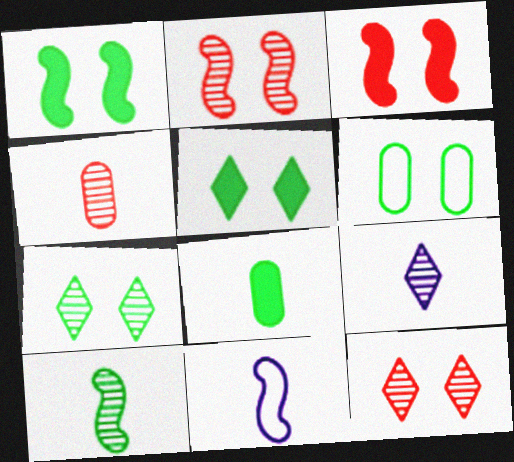[[1, 6, 7], 
[4, 9, 10]]